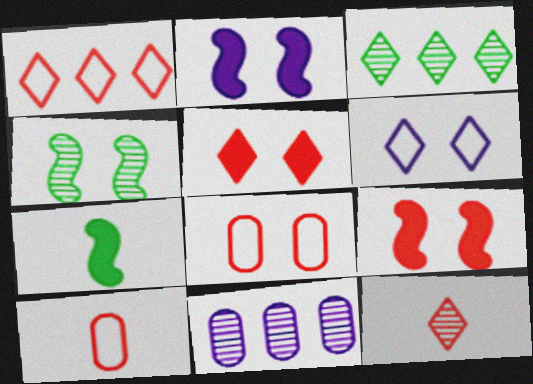[[1, 5, 12], 
[2, 3, 10], 
[4, 11, 12]]